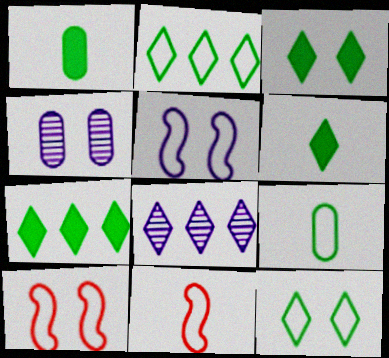[[1, 8, 10], 
[3, 4, 10], 
[3, 6, 7], 
[4, 7, 11]]